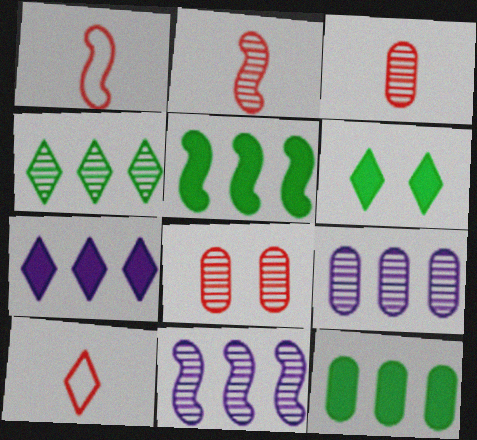[[1, 6, 9]]